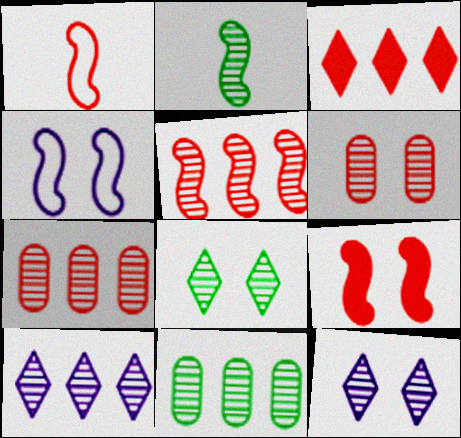[[1, 3, 6], 
[1, 5, 9], 
[2, 6, 10], 
[2, 7, 12], 
[2, 8, 11], 
[5, 10, 11]]